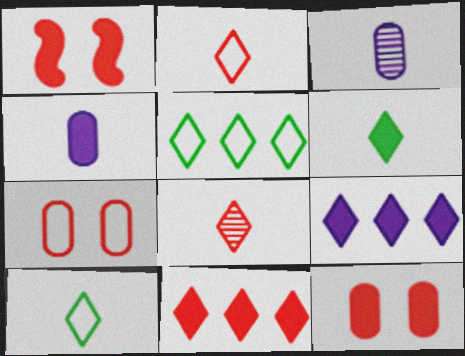[[1, 3, 5]]